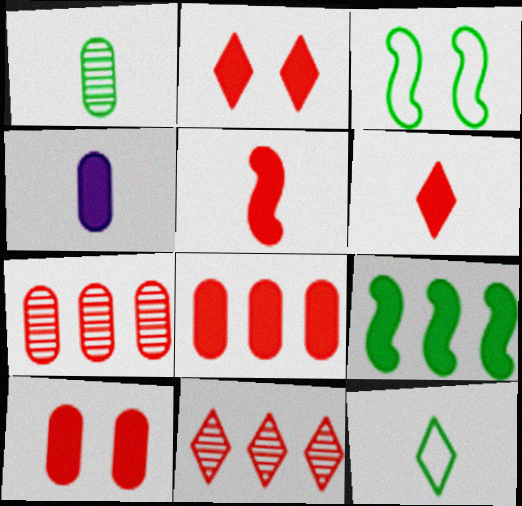[[2, 4, 9], 
[2, 5, 8], 
[3, 4, 11]]